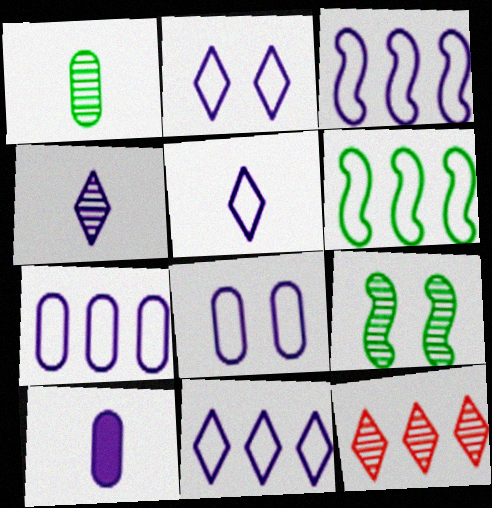[[2, 5, 11], 
[3, 5, 8], 
[3, 7, 11]]